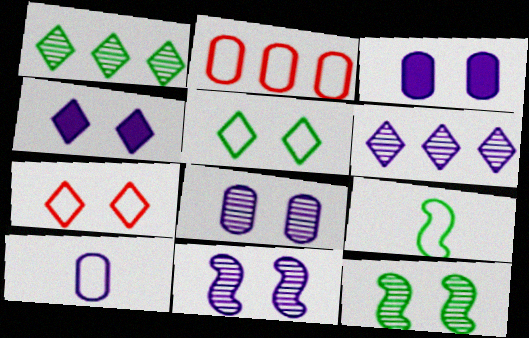[[3, 7, 12]]